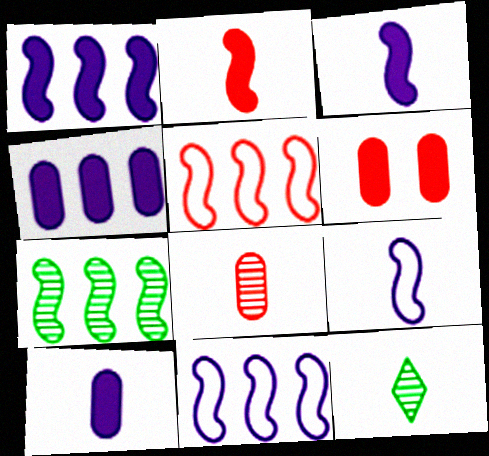[[1, 5, 7], 
[6, 11, 12]]